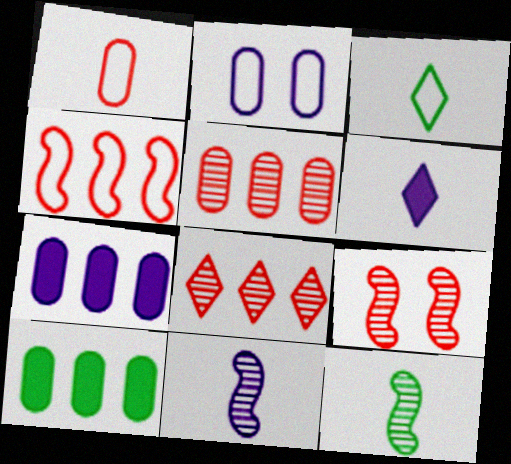[[1, 6, 12], 
[2, 3, 4], 
[3, 7, 9]]